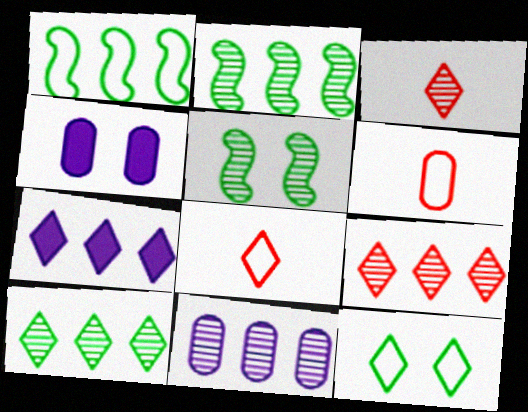[[1, 3, 4], 
[2, 4, 8], 
[2, 9, 11], 
[3, 5, 11], 
[3, 7, 12], 
[5, 6, 7]]